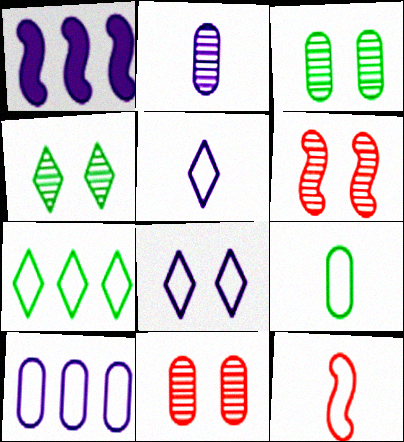[[1, 2, 8], 
[5, 9, 12]]